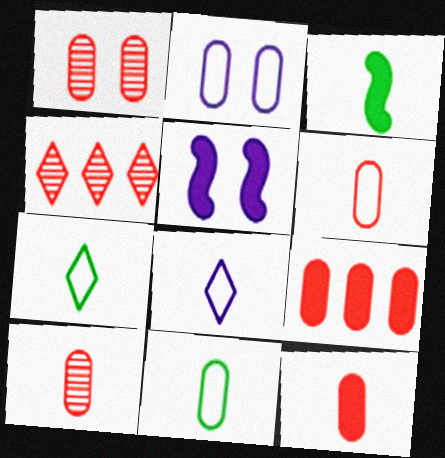[[1, 6, 9], 
[2, 3, 4], 
[3, 8, 10], 
[4, 5, 11], 
[6, 10, 12]]